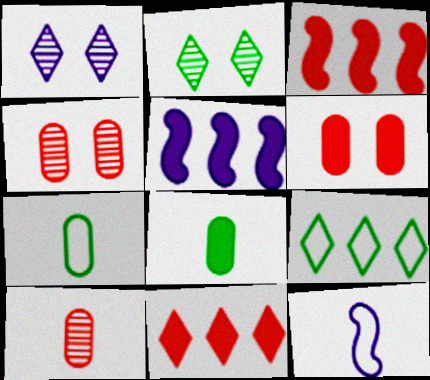[[1, 3, 7]]